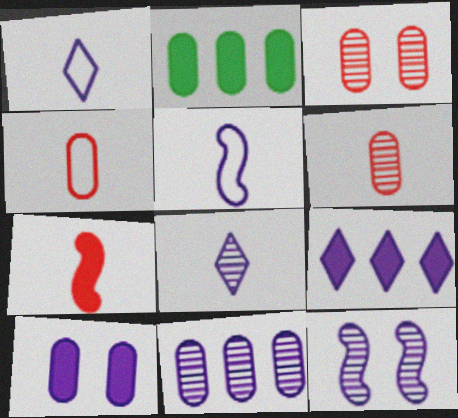[[8, 11, 12]]